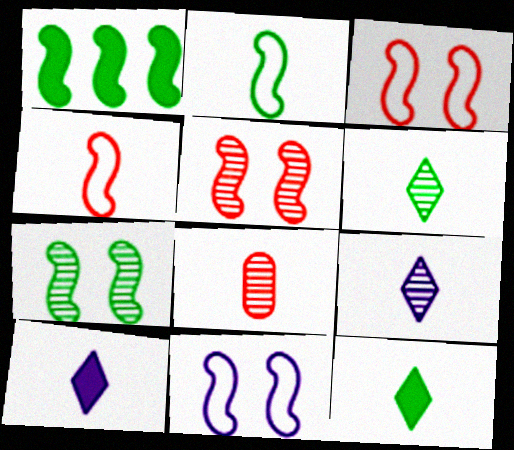[[1, 2, 7], 
[2, 8, 10]]